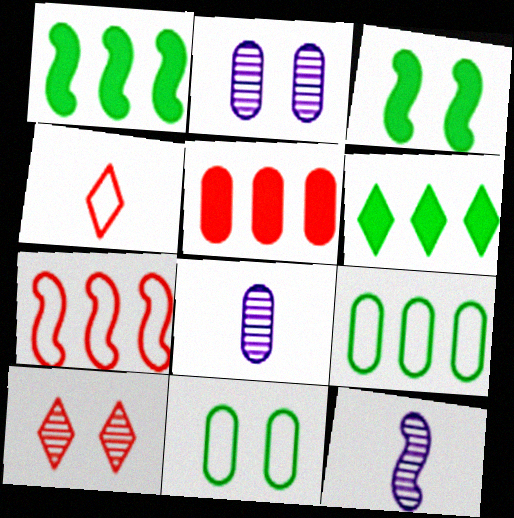[[1, 2, 4], 
[3, 7, 12], 
[5, 8, 11]]